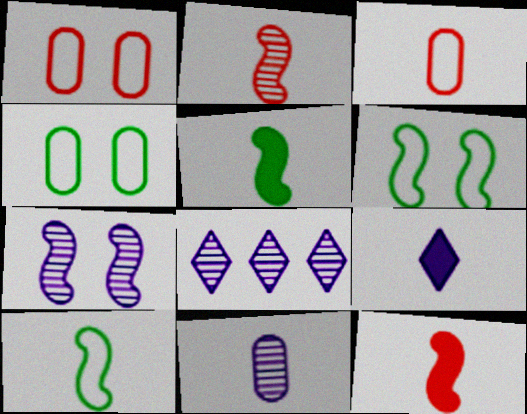[[1, 5, 8], 
[4, 8, 12], 
[7, 8, 11]]